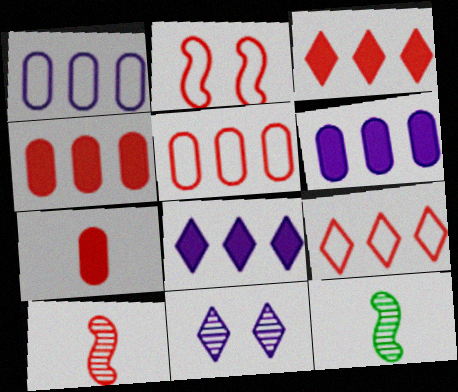[]